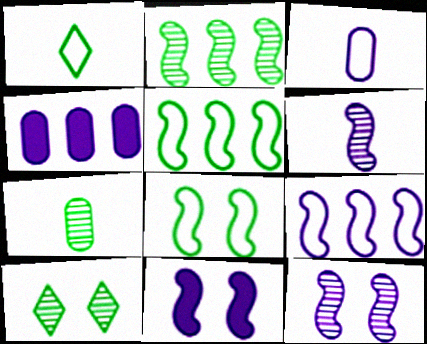[[2, 7, 10], 
[6, 9, 11]]